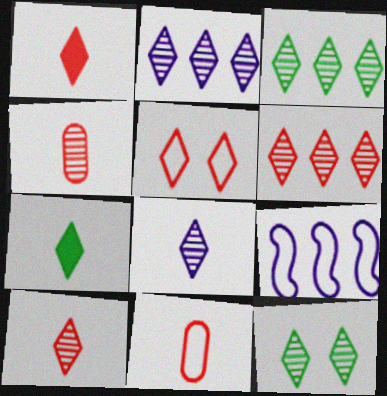[[1, 5, 6], 
[2, 3, 6], 
[2, 5, 7], 
[2, 10, 12], 
[6, 8, 12]]